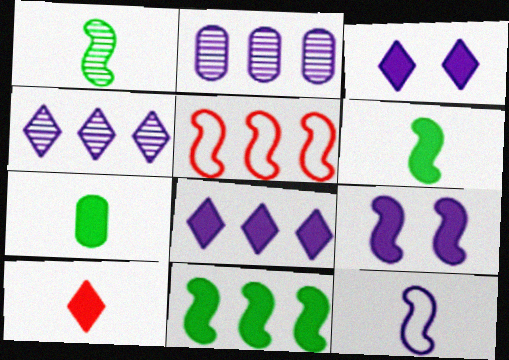[[1, 5, 9], 
[2, 3, 12]]